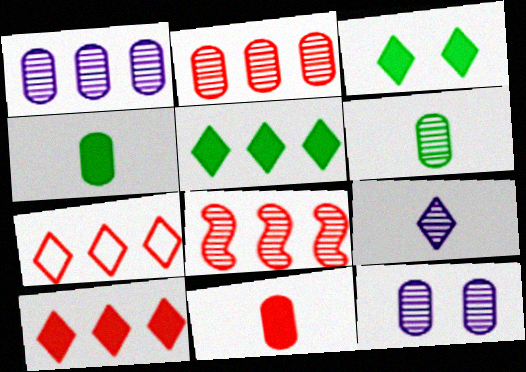[[2, 6, 12], 
[3, 7, 9]]